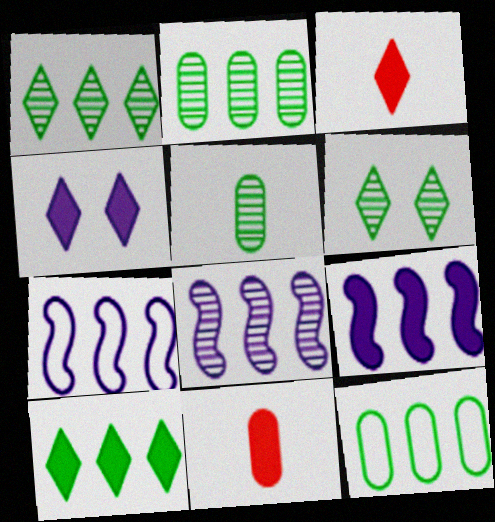[[3, 4, 10], 
[6, 7, 11], 
[7, 8, 9]]